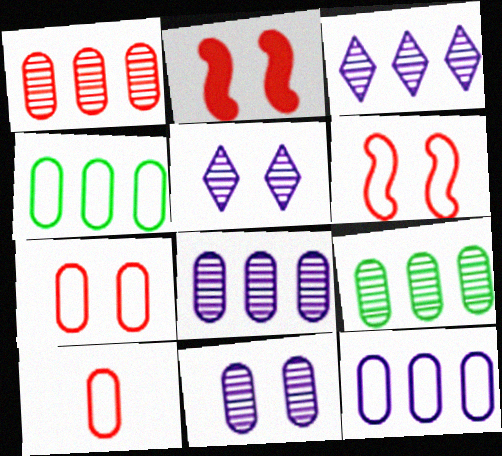[[1, 8, 9]]